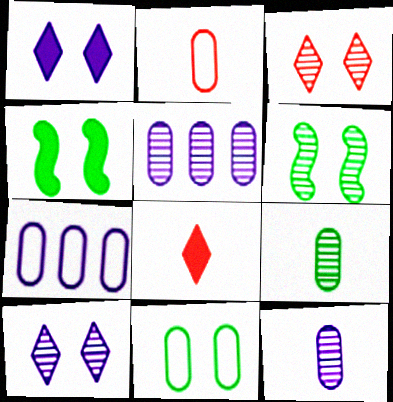[[2, 7, 11], 
[6, 7, 8]]